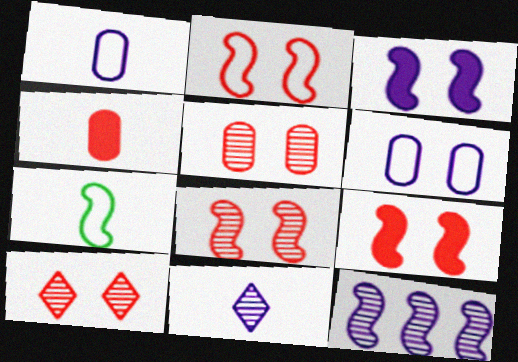[[2, 8, 9], 
[4, 7, 11], 
[5, 8, 10], 
[7, 9, 12]]